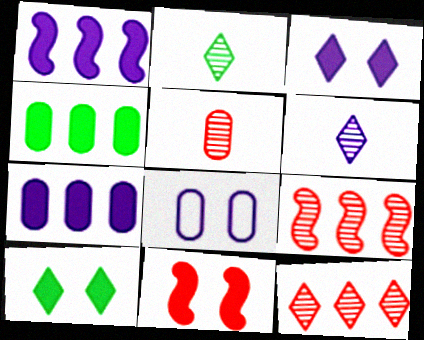[[1, 6, 8], 
[4, 5, 8]]